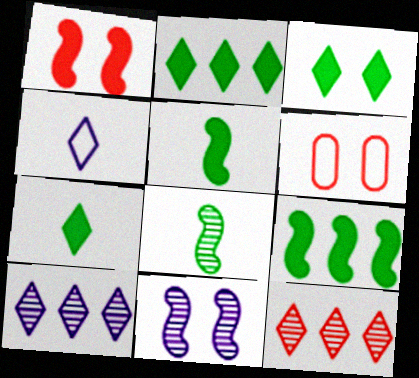[[2, 3, 7], 
[3, 4, 12], 
[3, 6, 11], 
[5, 6, 10]]